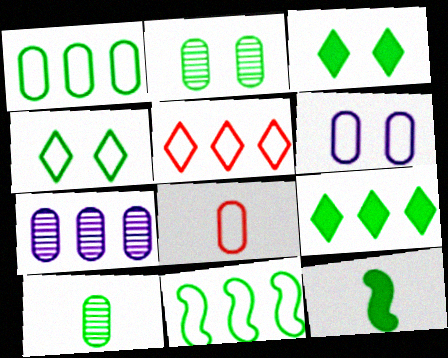[[1, 6, 8], 
[3, 10, 11]]